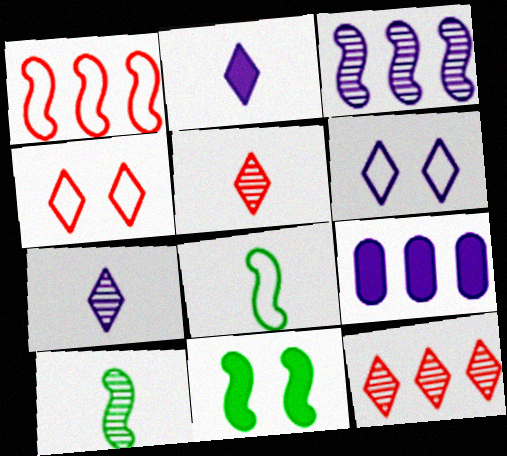[[4, 9, 10]]